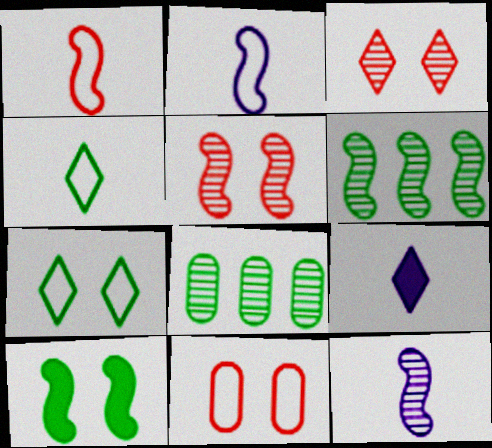[[3, 8, 12], 
[4, 8, 10], 
[5, 6, 12], 
[6, 9, 11]]